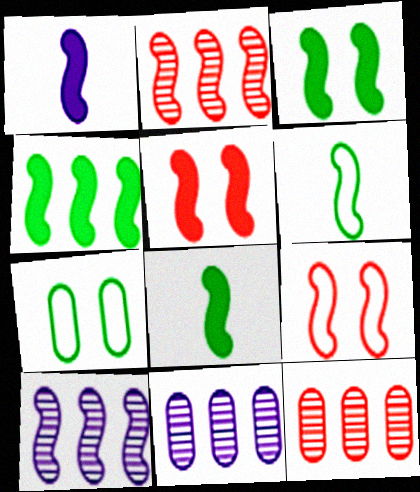[[1, 4, 5], 
[3, 4, 8], 
[5, 6, 10], 
[8, 9, 10]]